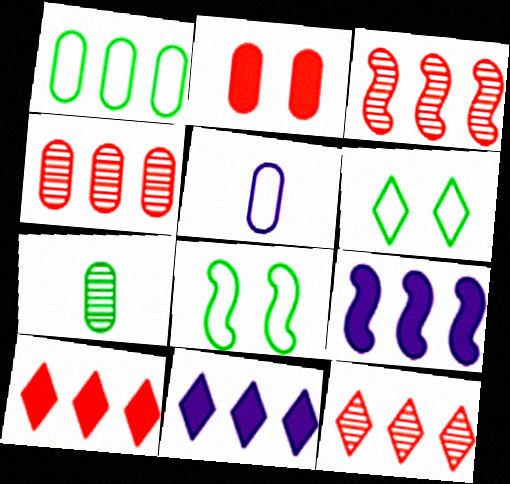[[1, 3, 11], 
[1, 9, 12], 
[3, 4, 12]]